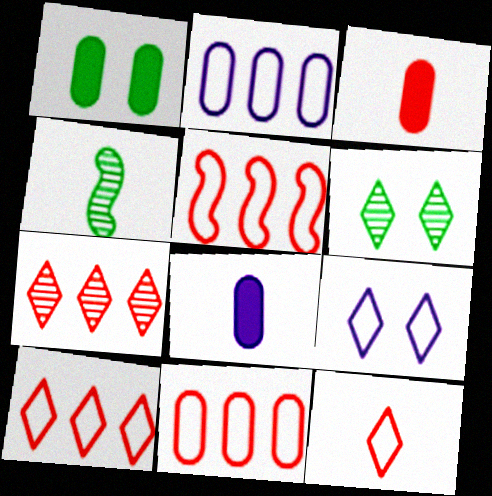[[4, 8, 12], 
[5, 6, 8], 
[5, 10, 11]]